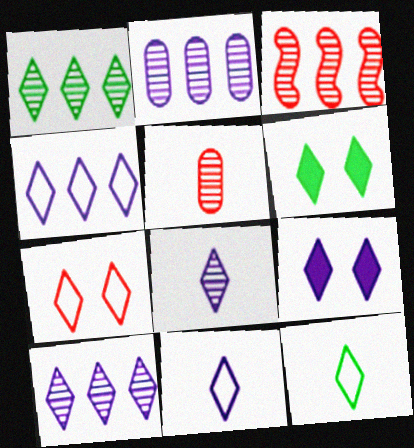[[1, 2, 3], 
[1, 6, 12], 
[4, 7, 12], 
[4, 8, 9], 
[9, 10, 11]]